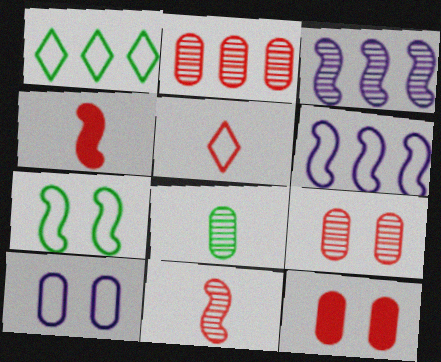[[3, 4, 7]]